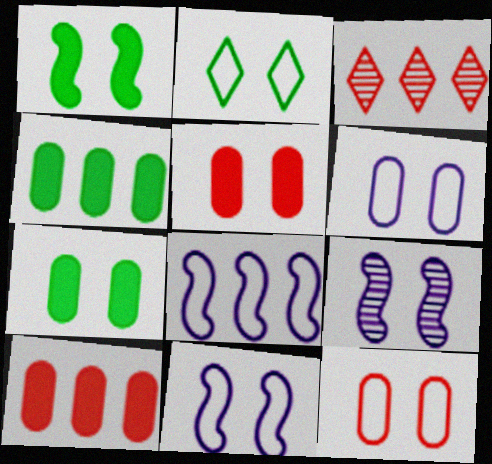[[2, 5, 9], 
[2, 11, 12], 
[3, 4, 8]]